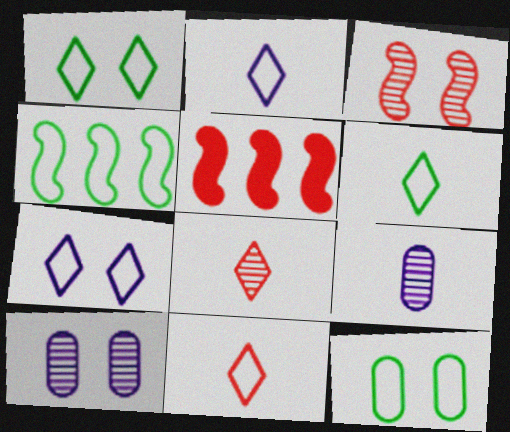[[1, 5, 9], 
[2, 6, 11], 
[4, 6, 12], 
[5, 6, 10]]